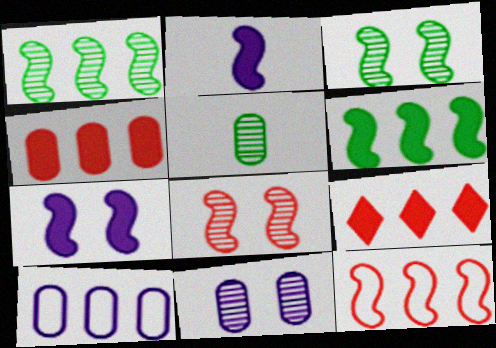[[1, 9, 10], 
[2, 3, 12]]